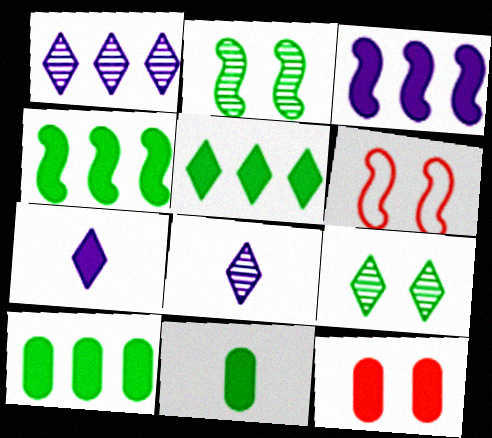[[1, 6, 11], 
[4, 5, 10], 
[4, 7, 12], 
[6, 8, 10]]